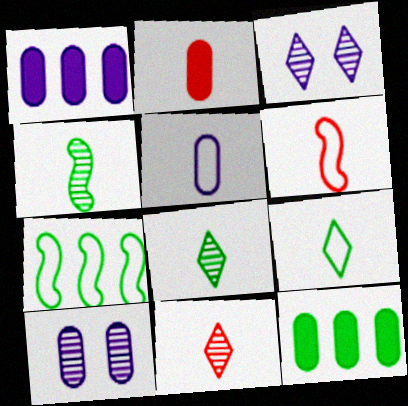[[1, 5, 10], 
[2, 3, 7], 
[2, 6, 11], 
[3, 6, 12], 
[5, 6, 9]]